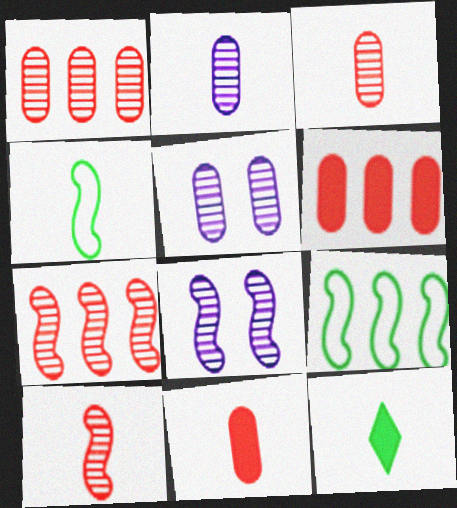[]